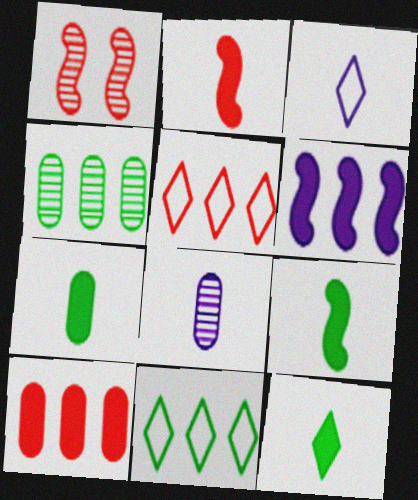[[4, 5, 6], 
[7, 9, 12]]